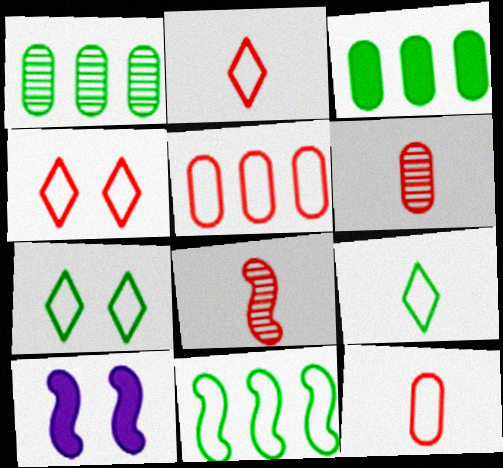[[1, 2, 10], 
[8, 10, 11]]